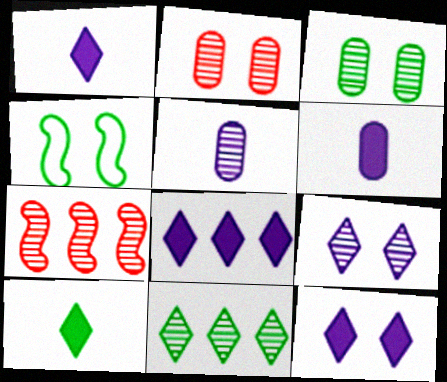[[1, 8, 12], 
[2, 4, 12]]